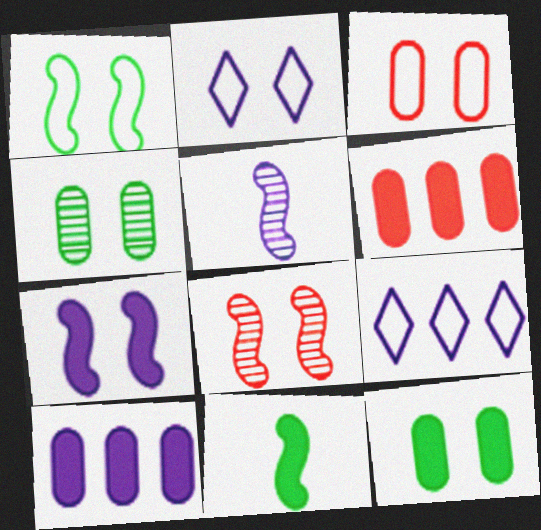[[1, 2, 3], 
[1, 7, 8], 
[2, 5, 10], 
[2, 8, 12]]